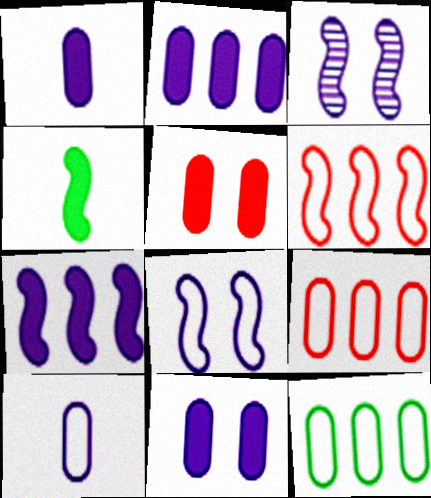[[1, 2, 11], 
[3, 4, 6]]